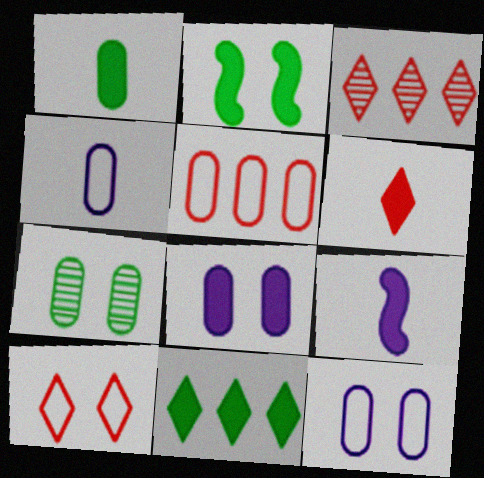[[1, 2, 11], 
[1, 6, 9], 
[2, 3, 4], 
[3, 6, 10]]